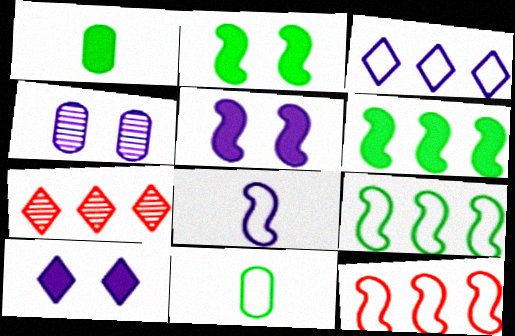[[5, 7, 11]]